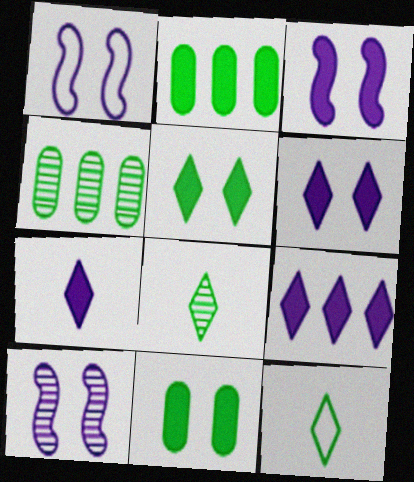[[1, 3, 10], 
[6, 7, 9]]